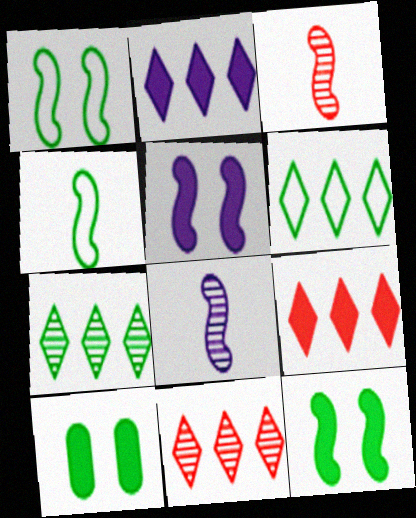[[2, 6, 11], 
[4, 7, 10]]